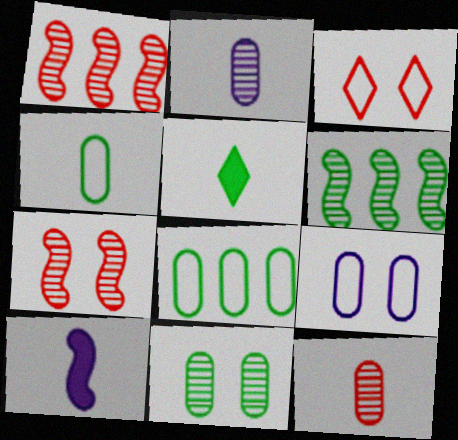[[1, 5, 9]]